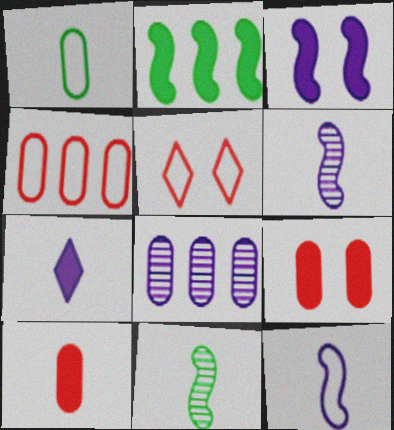[[1, 8, 9], 
[2, 7, 9]]